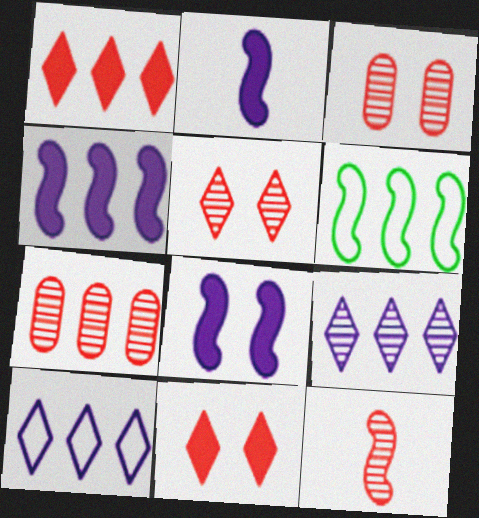[[2, 4, 8], 
[5, 7, 12], 
[6, 8, 12]]